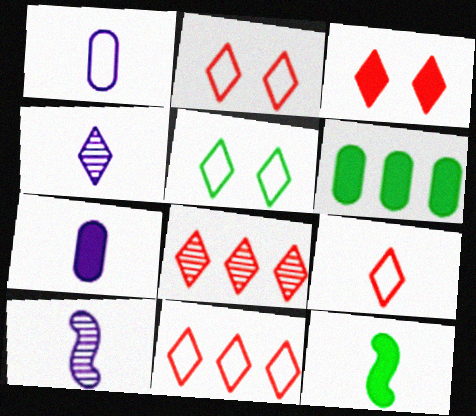[[2, 6, 10], 
[2, 9, 11], 
[3, 8, 9]]